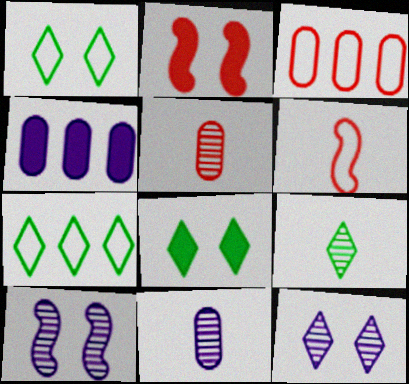[[2, 7, 11], 
[7, 8, 9]]